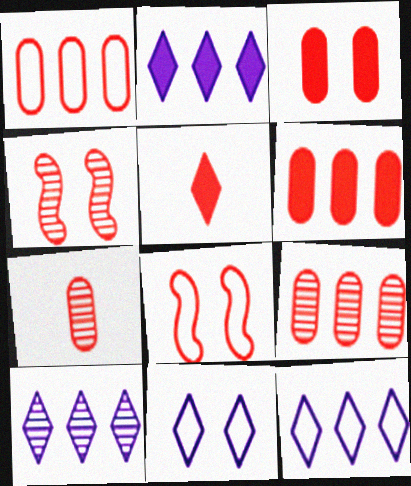[[1, 3, 7], 
[1, 4, 5], 
[1, 6, 9], 
[2, 10, 12], 
[5, 8, 9]]